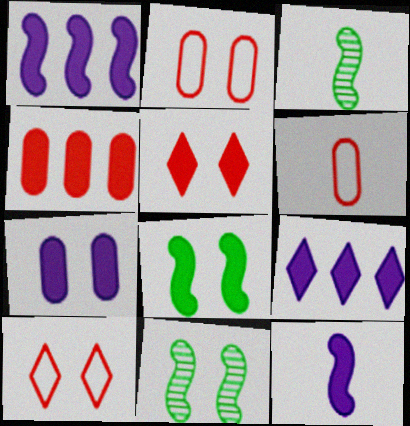[[2, 3, 9], 
[5, 7, 8], 
[6, 9, 11], 
[7, 9, 12], 
[7, 10, 11]]